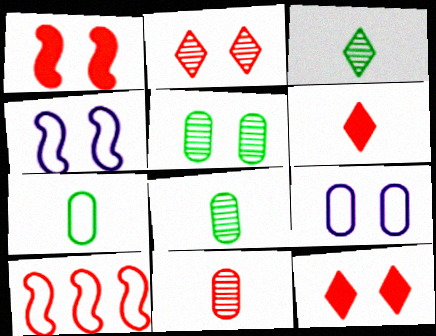[[4, 5, 12], 
[10, 11, 12]]